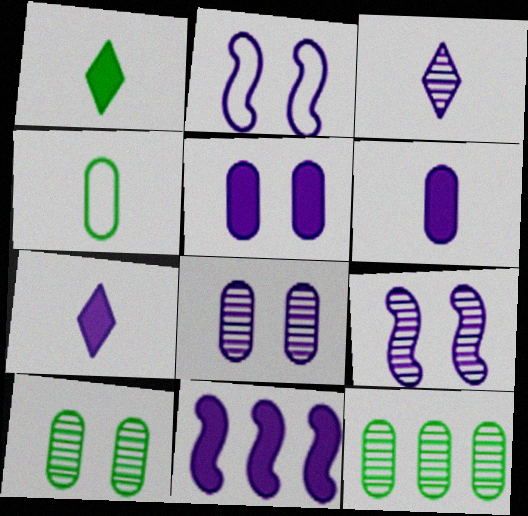[[5, 7, 11]]